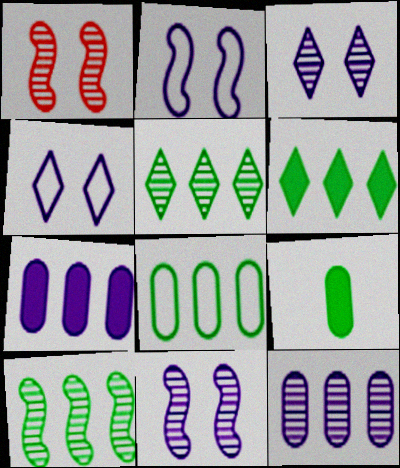[[6, 8, 10]]